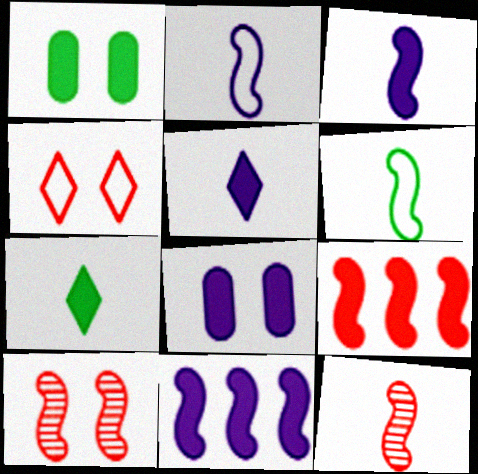[[1, 5, 9], 
[3, 6, 12], 
[5, 8, 11], 
[6, 10, 11], 
[7, 8, 9]]